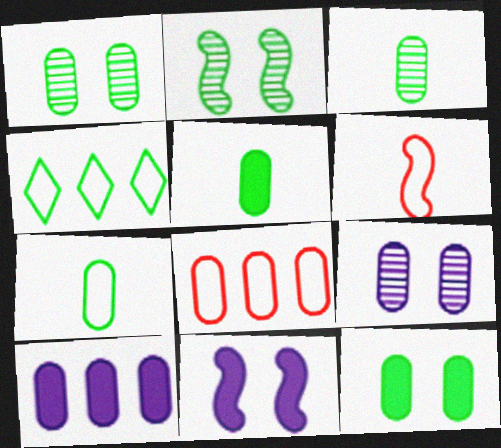[[2, 4, 5], 
[3, 5, 7], 
[5, 8, 9]]